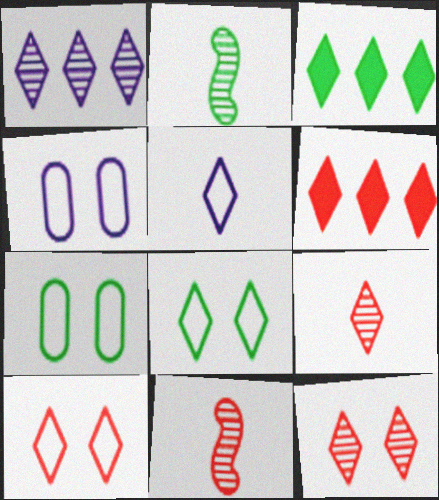[[2, 3, 7], 
[2, 4, 6], 
[3, 4, 11], 
[3, 5, 12], 
[6, 9, 10]]